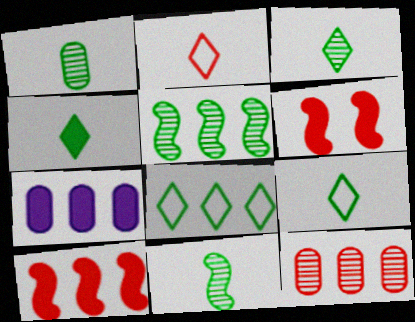[[1, 3, 11], 
[2, 6, 12], 
[3, 4, 9], 
[4, 6, 7]]